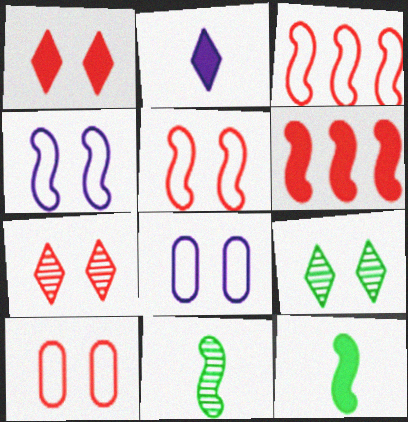[[4, 6, 11]]